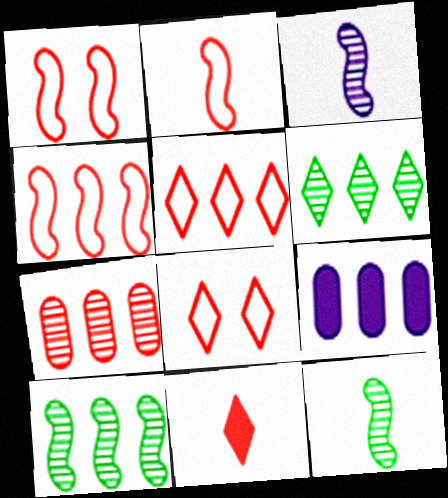[[1, 2, 4], 
[1, 7, 11], 
[4, 6, 9], 
[5, 9, 10], 
[8, 9, 12]]